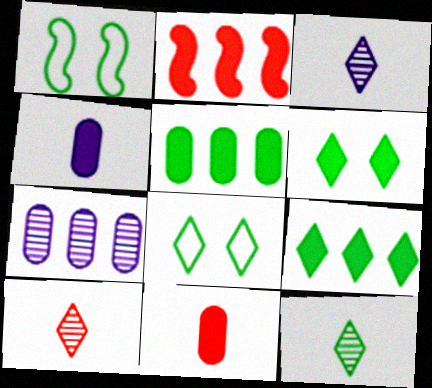[[1, 5, 12], 
[2, 4, 6], 
[3, 10, 12], 
[8, 9, 12]]